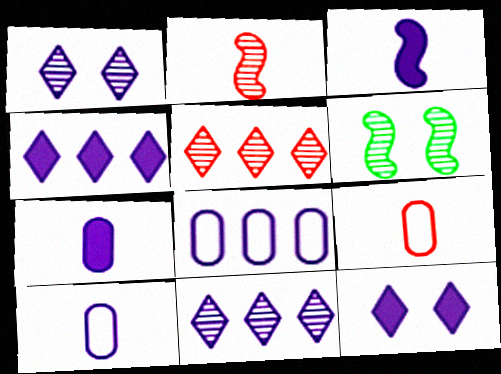[[1, 3, 8], 
[4, 6, 9]]